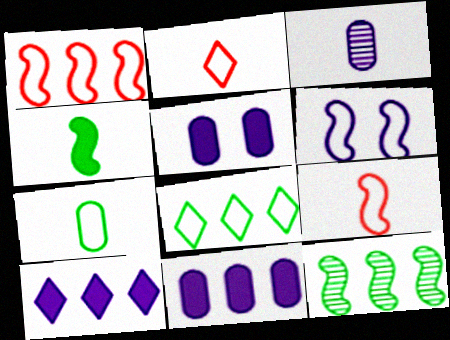[[2, 3, 4], 
[2, 5, 12], 
[3, 6, 10]]